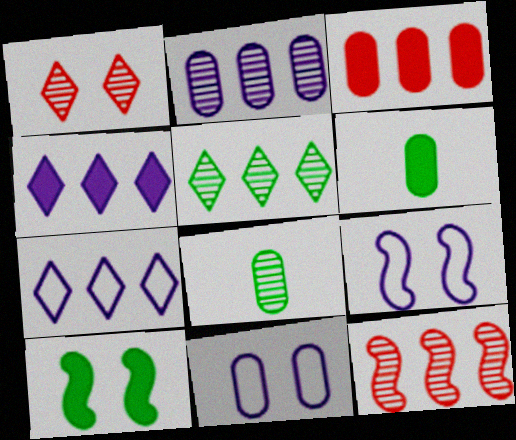[[1, 10, 11], 
[2, 5, 12], 
[3, 8, 11]]